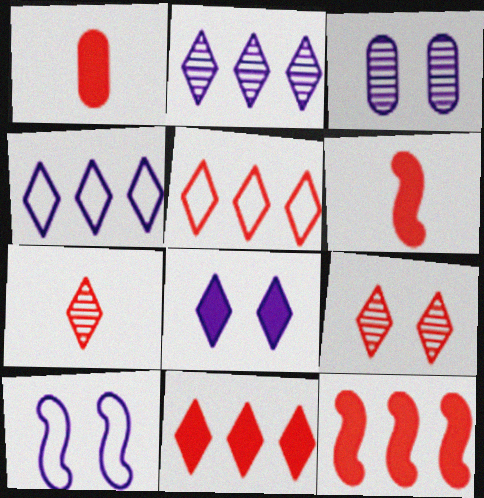[[3, 8, 10]]